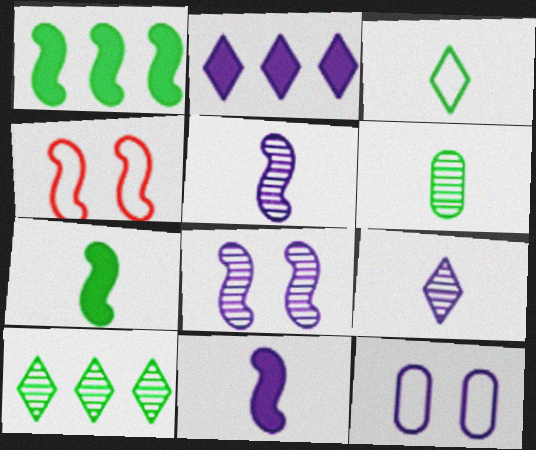[[1, 4, 5], 
[2, 4, 6], 
[2, 5, 12], 
[3, 6, 7]]